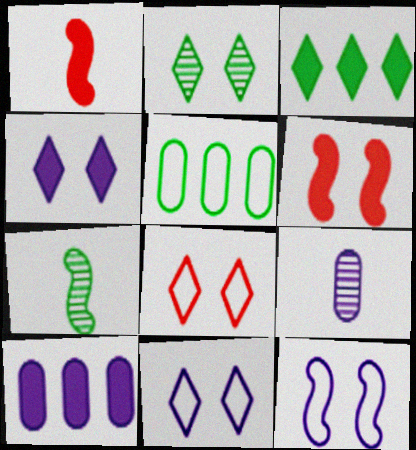[[2, 4, 8], 
[7, 8, 10]]